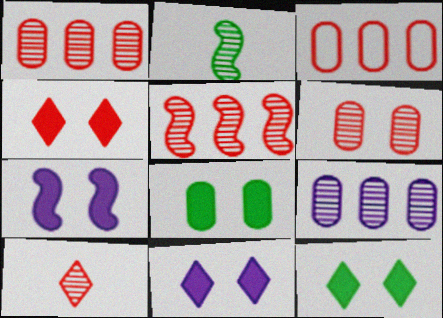[[2, 3, 11], 
[4, 7, 8], 
[4, 11, 12], 
[5, 6, 10]]